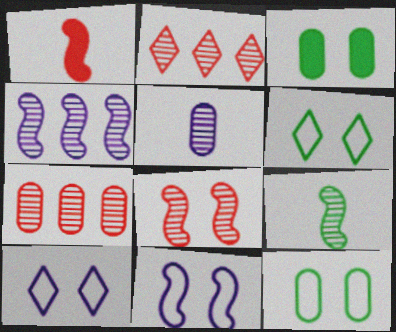[[3, 8, 10], 
[4, 8, 9]]